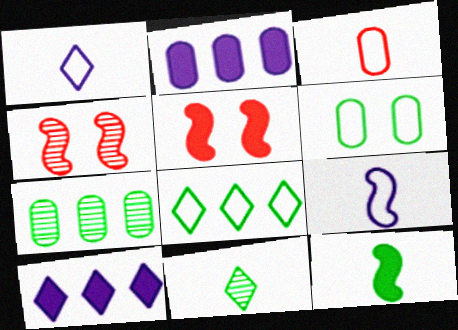[[1, 5, 7]]